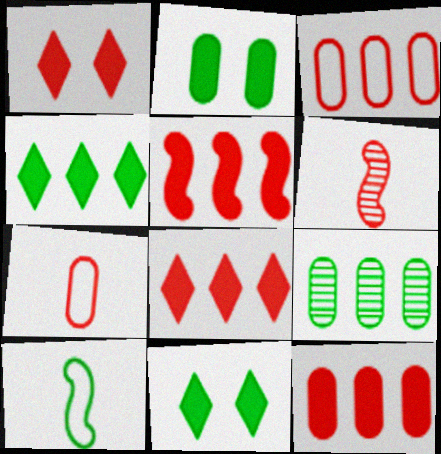[[1, 3, 6], 
[5, 8, 12], 
[9, 10, 11]]